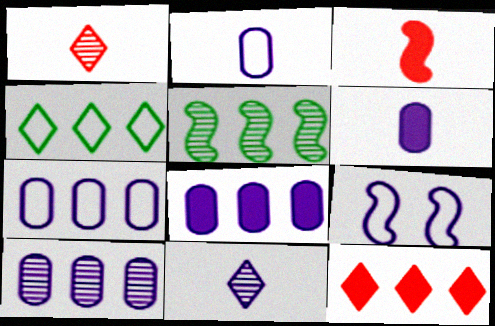[[3, 5, 9], 
[5, 7, 12], 
[7, 8, 10], 
[8, 9, 11]]